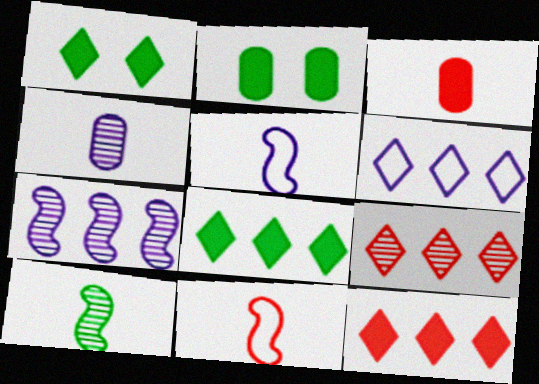[[2, 5, 9], 
[6, 8, 9]]